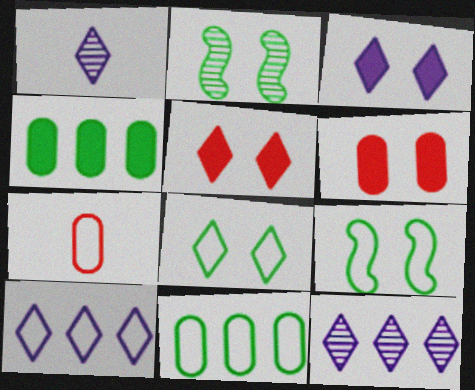[[1, 3, 10], 
[7, 9, 10]]